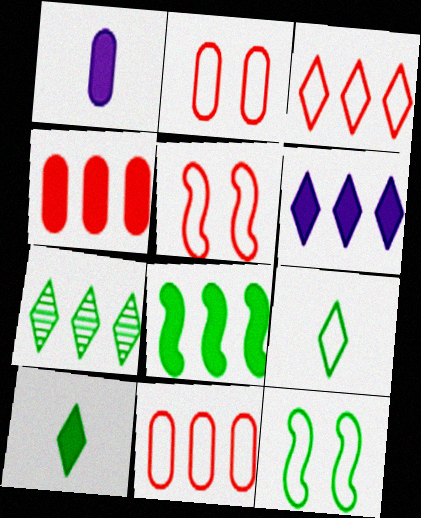[[1, 5, 7], 
[3, 6, 7], 
[4, 6, 8]]